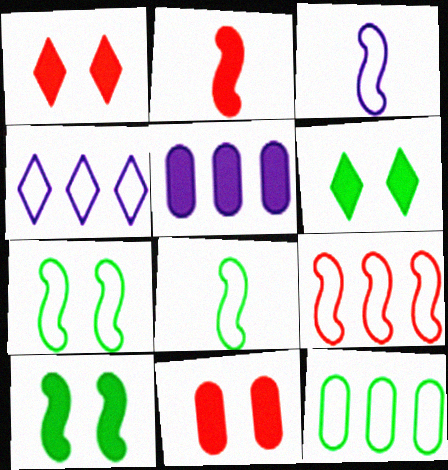[[2, 5, 6], 
[3, 7, 9], 
[4, 9, 12]]